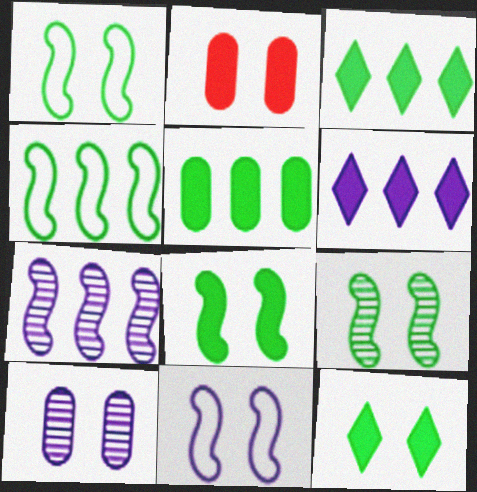[[1, 8, 9]]